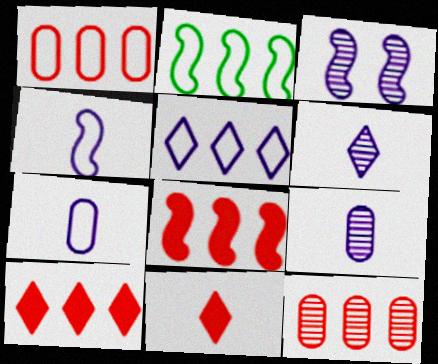[[1, 2, 5]]